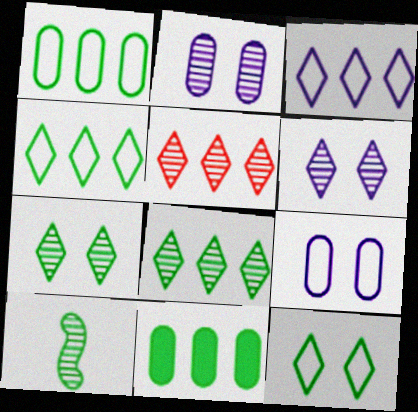[[2, 5, 10], 
[10, 11, 12]]